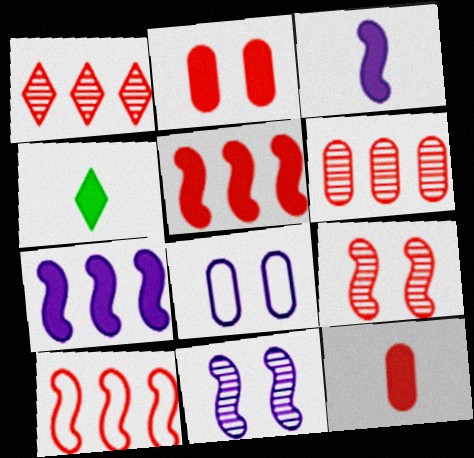[[2, 4, 7], 
[3, 4, 12]]